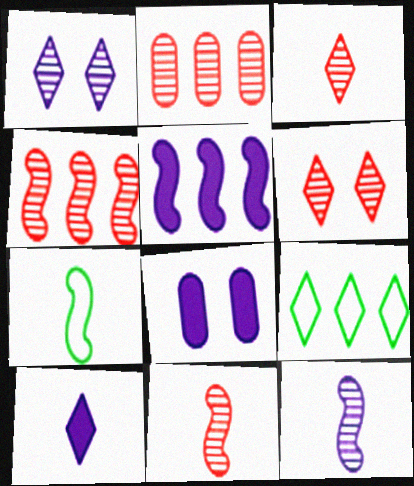[[2, 5, 9], 
[2, 6, 11], 
[5, 8, 10], 
[6, 9, 10], 
[8, 9, 11]]